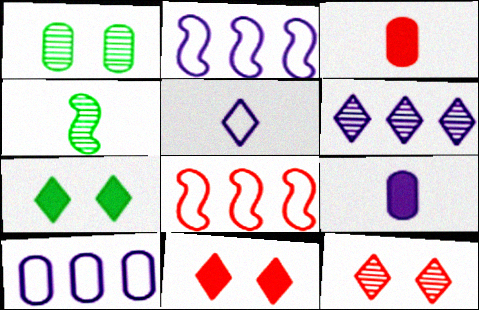[[1, 3, 10], 
[3, 4, 5], 
[3, 8, 12], 
[4, 10, 11]]